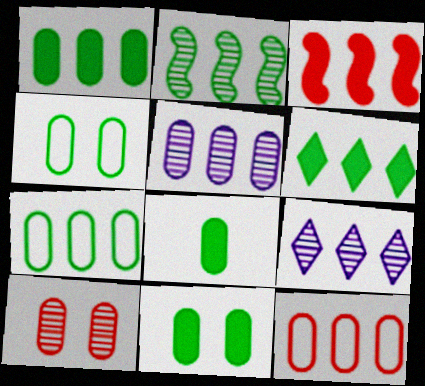[[1, 5, 12], 
[1, 8, 11], 
[2, 6, 7], 
[3, 7, 9]]